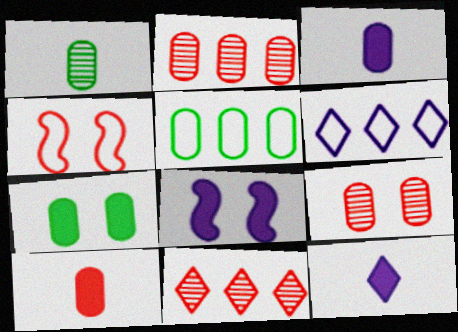[[1, 5, 7], 
[3, 5, 9], 
[4, 10, 11]]